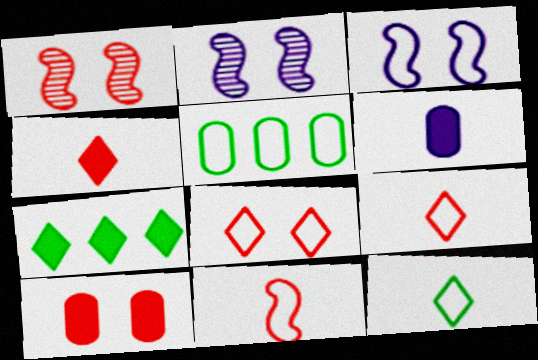[[1, 8, 10], 
[2, 4, 5], 
[3, 5, 9]]